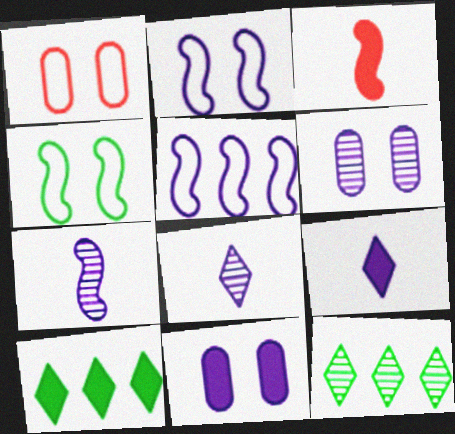[[1, 7, 10], 
[3, 10, 11], 
[5, 6, 9], 
[5, 8, 11]]